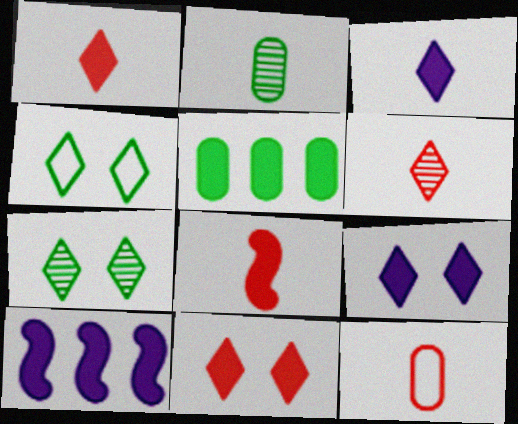[[5, 8, 9], 
[6, 8, 12], 
[7, 10, 12]]